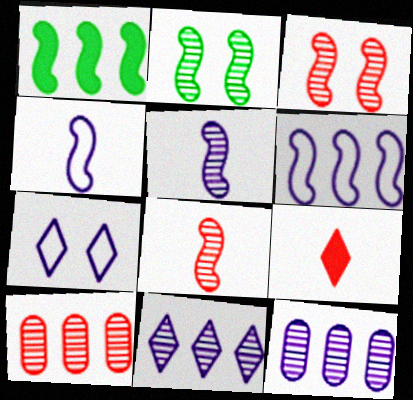[[1, 3, 4]]